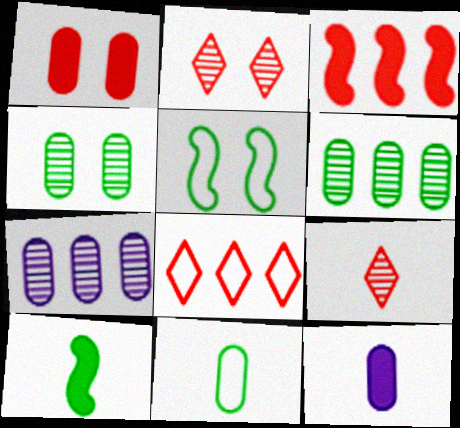[[1, 7, 11]]